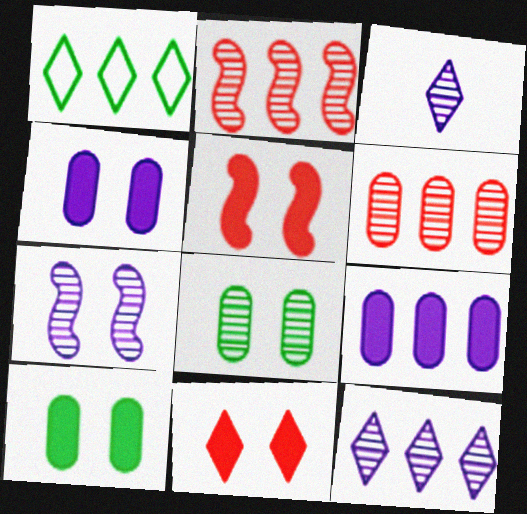[[1, 2, 9], 
[1, 3, 11], 
[2, 3, 8]]